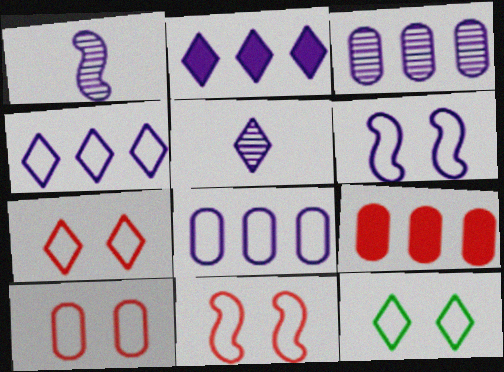[[1, 9, 12], 
[6, 10, 12], 
[7, 10, 11]]